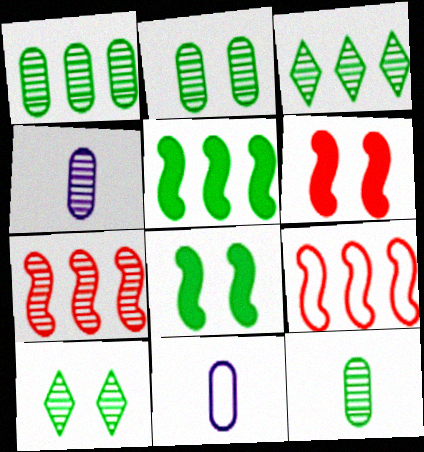[[1, 2, 12], 
[3, 6, 11], 
[4, 7, 10]]